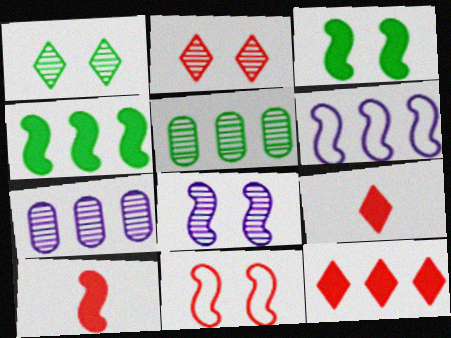[[3, 8, 11], 
[5, 6, 12]]